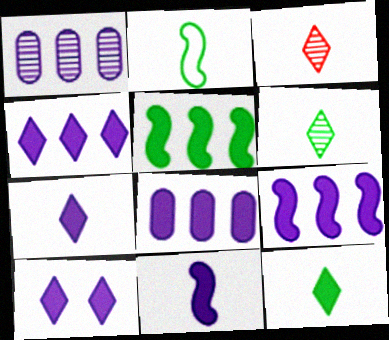[[4, 7, 10], 
[4, 8, 9], 
[8, 10, 11]]